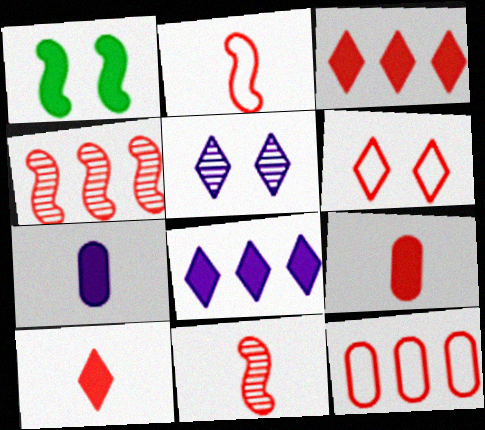[[1, 3, 7], 
[1, 8, 9], 
[2, 6, 12], 
[3, 4, 12], 
[4, 6, 9]]